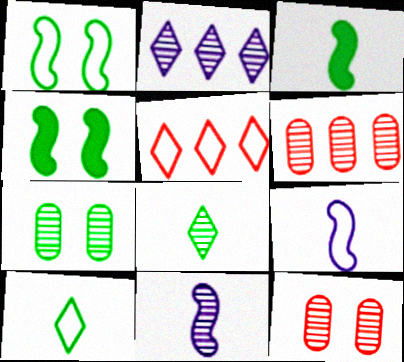[]